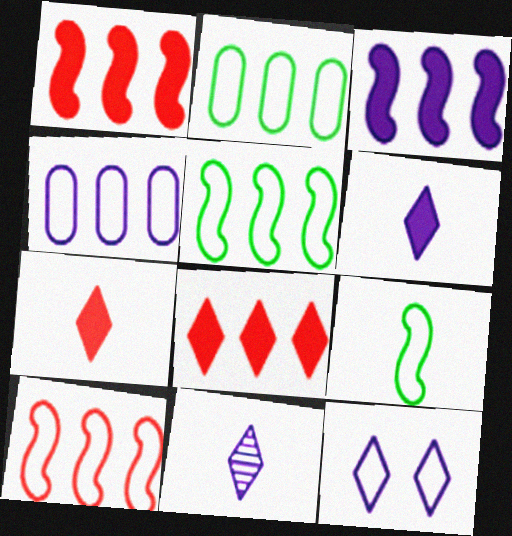[]